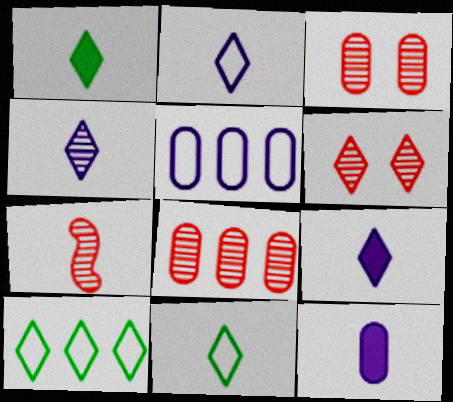[[2, 4, 9], 
[6, 7, 8], 
[6, 9, 10], 
[7, 11, 12]]